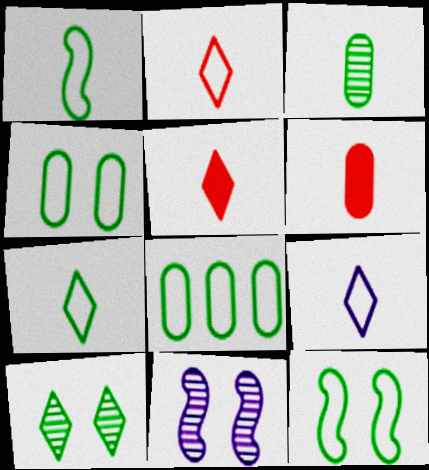[[2, 7, 9], 
[5, 8, 11], 
[7, 8, 12]]